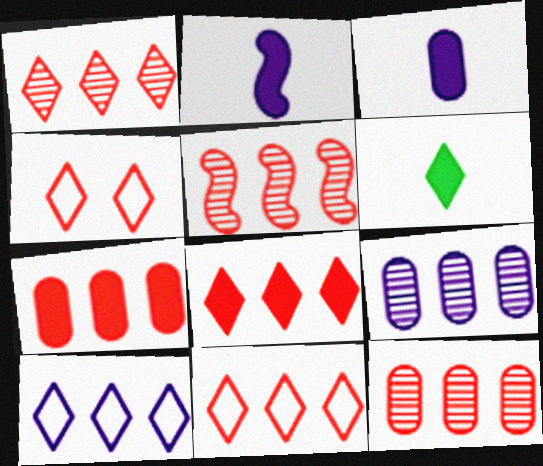[[1, 5, 12], 
[1, 8, 11], 
[5, 7, 11]]